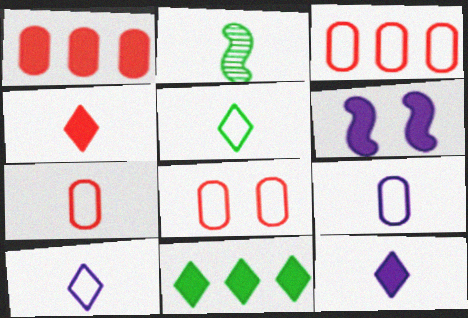[[2, 4, 9], 
[2, 7, 12], 
[3, 7, 8]]